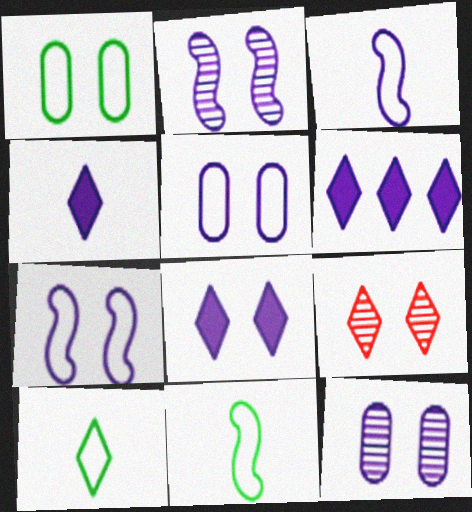[[2, 5, 8], 
[3, 6, 12], 
[4, 6, 8], 
[6, 9, 10], 
[7, 8, 12]]